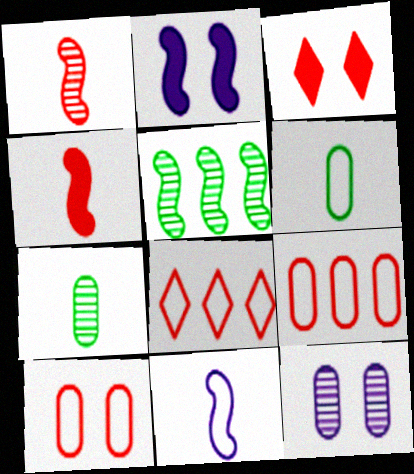[[1, 3, 9], 
[2, 7, 8]]